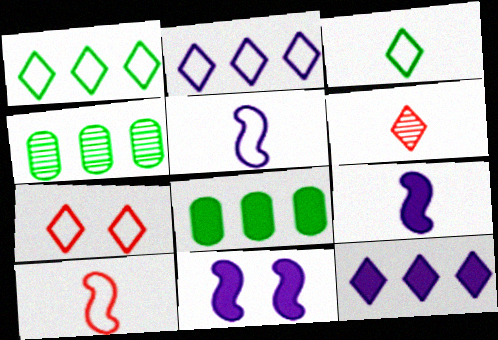[[2, 3, 7], 
[4, 7, 9]]